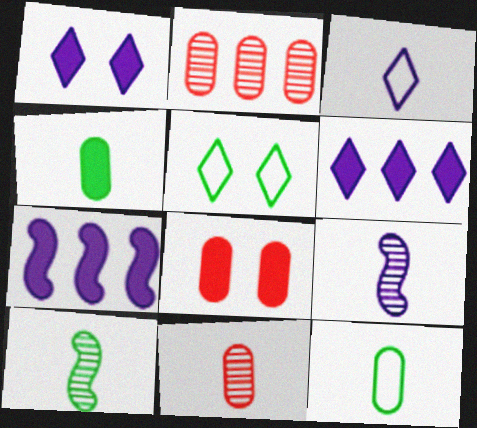[[5, 7, 11]]